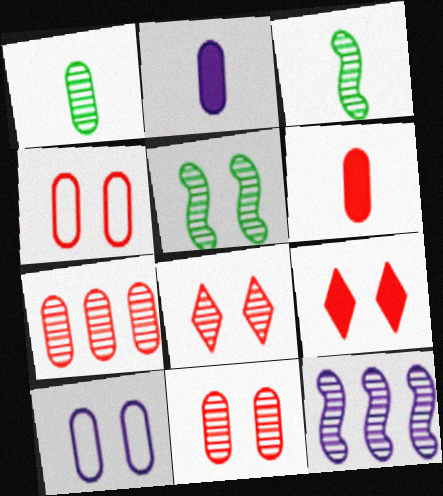[[1, 8, 12], 
[4, 6, 7], 
[5, 9, 10]]